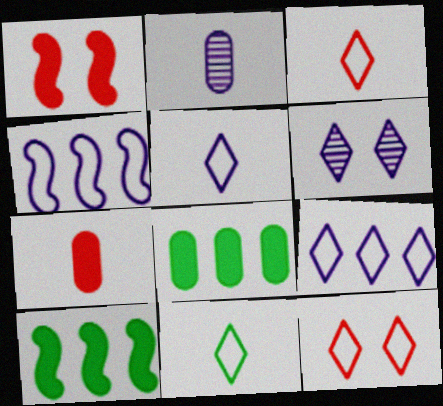[[2, 10, 12], 
[3, 5, 11], 
[9, 11, 12]]